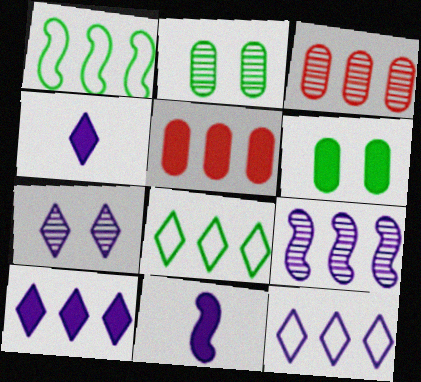[[1, 3, 10], 
[4, 7, 12], 
[5, 8, 9]]